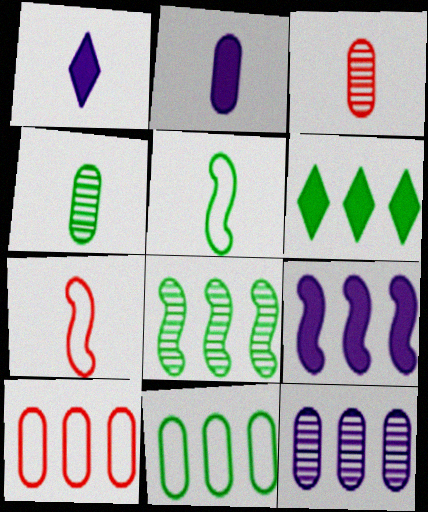[[1, 3, 5], 
[1, 4, 7], 
[6, 8, 11]]